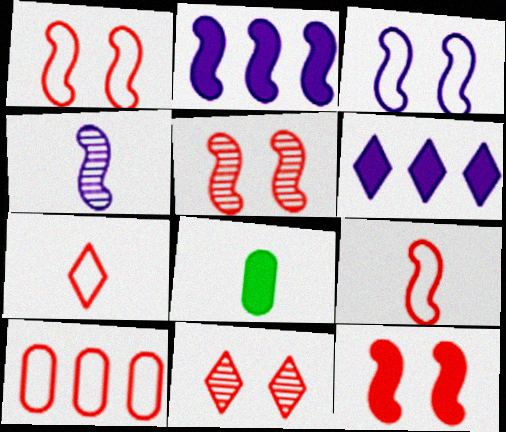[[1, 5, 12], 
[1, 7, 10], 
[2, 3, 4], 
[4, 7, 8], 
[6, 8, 12]]